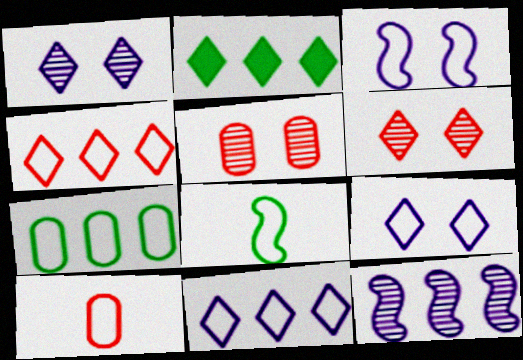[]